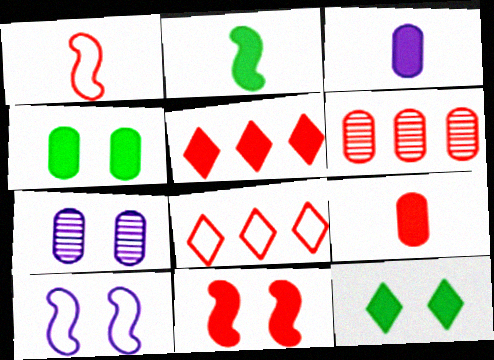[[2, 7, 8], 
[5, 9, 11]]